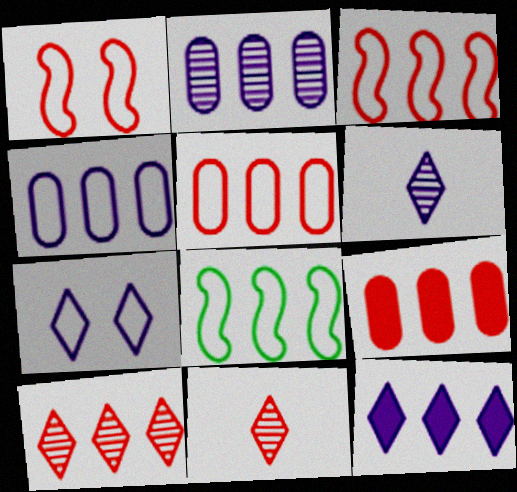[[1, 9, 11], 
[3, 9, 10], 
[6, 7, 12]]